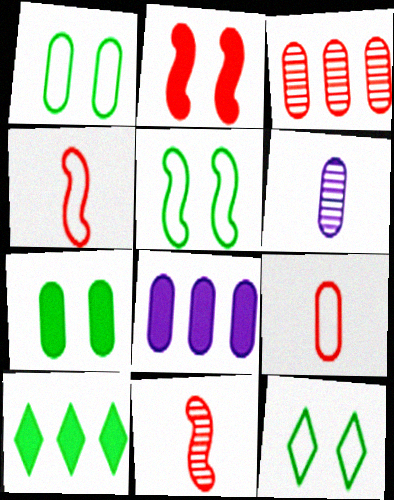[[1, 5, 12], 
[8, 11, 12]]